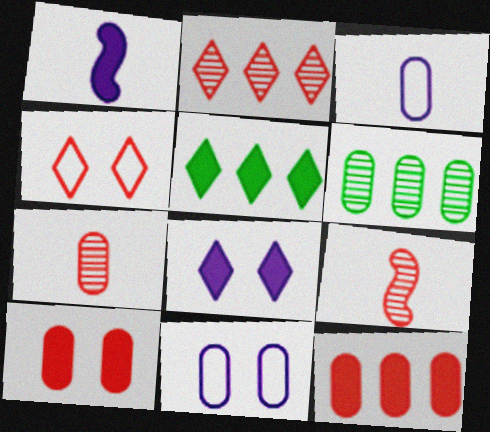[[1, 4, 6], 
[1, 5, 10], 
[3, 6, 10], 
[4, 9, 12], 
[5, 9, 11]]